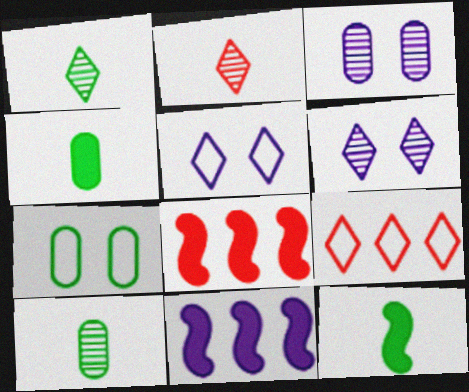[[2, 7, 11], 
[3, 9, 12], 
[5, 8, 10]]